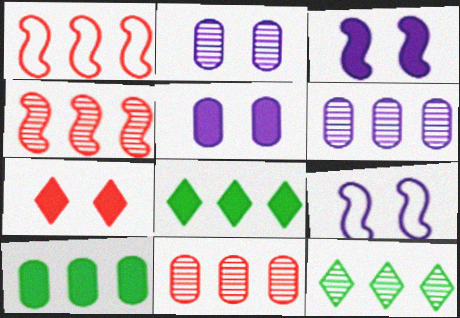[[1, 6, 8], 
[4, 6, 12]]